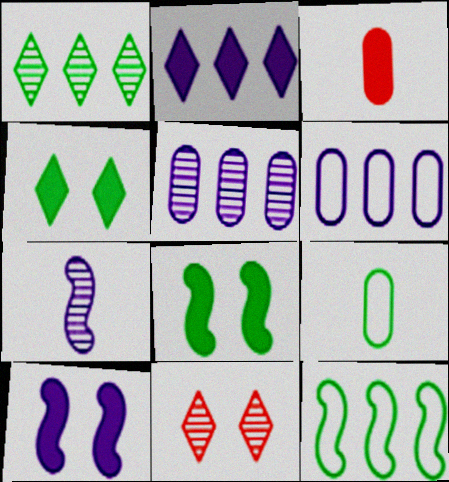[[1, 8, 9], 
[2, 3, 8]]